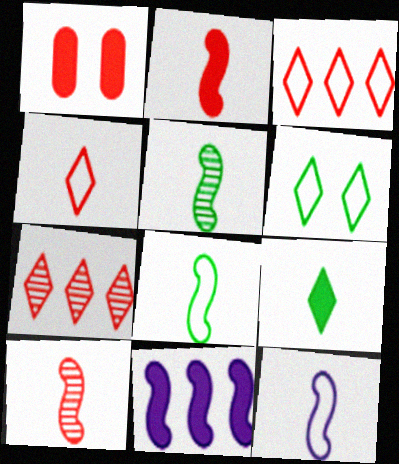[[1, 3, 10], 
[1, 9, 11], 
[2, 5, 12]]